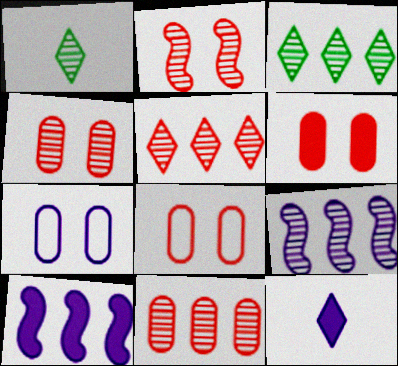[[1, 4, 9], 
[1, 8, 10], 
[3, 9, 11], 
[4, 6, 8], 
[7, 9, 12]]